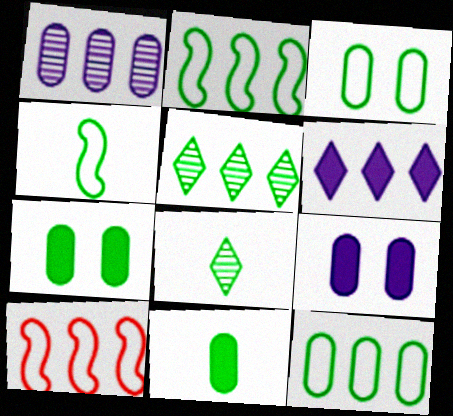[[2, 7, 8], 
[4, 5, 7], 
[4, 8, 11], 
[8, 9, 10]]